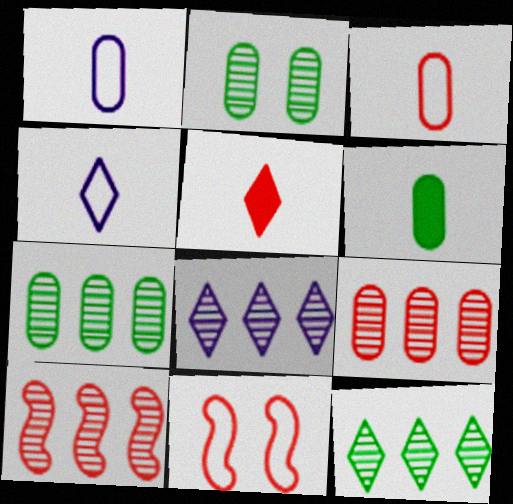[[5, 9, 11], 
[6, 8, 11], 
[7, 8, 10]]